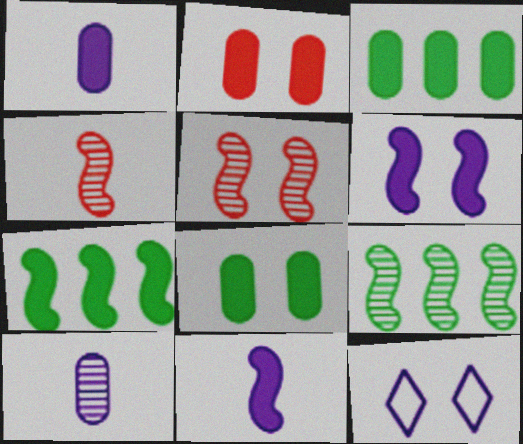[[1, 2, 3], 
[3, 4, 12], 
[5, 8, 12]]